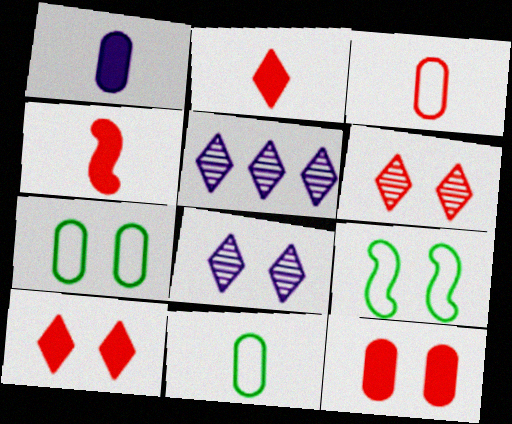[[4, 5, 7], 
[8, 9, 12]]